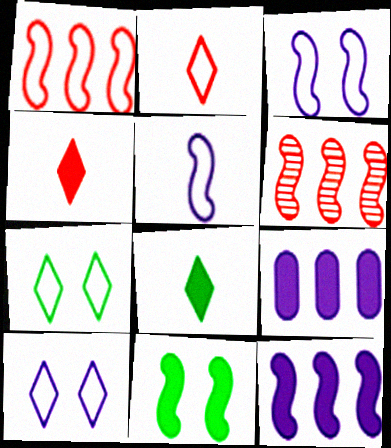[[4, 9, 11], 
[5, 6, 11]]